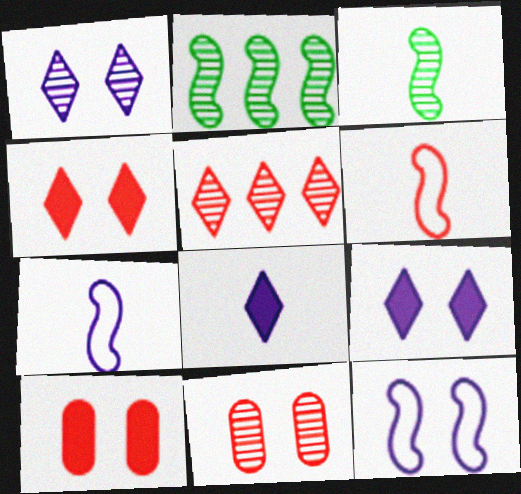[[5, 6, 10]]